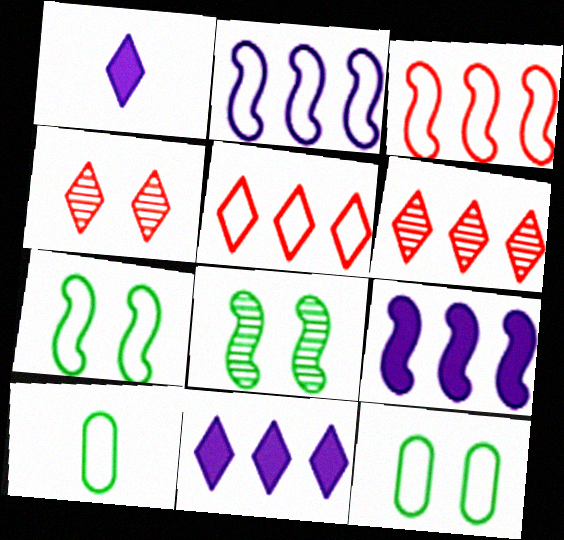[[4, 9, 10]]